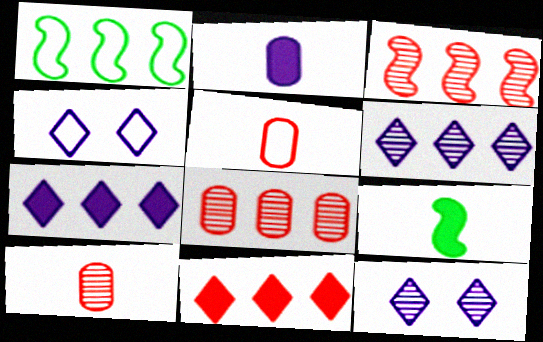[[1, 4, 5], 
[1, 7, 8], 
[4, 8, 9]]